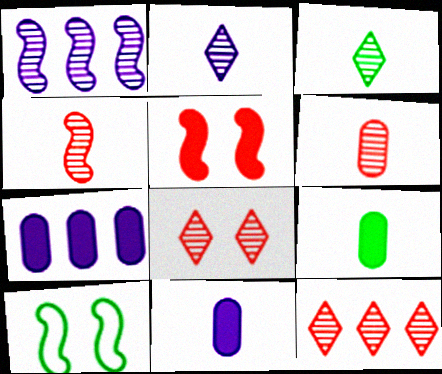[[10, 11, 12]]